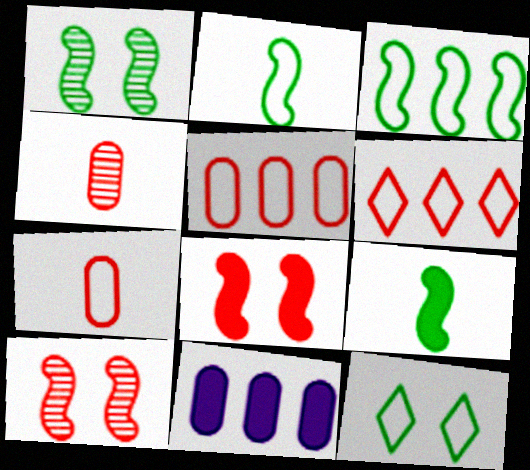[[1, 3, 9], 
[4, 6, 8]]